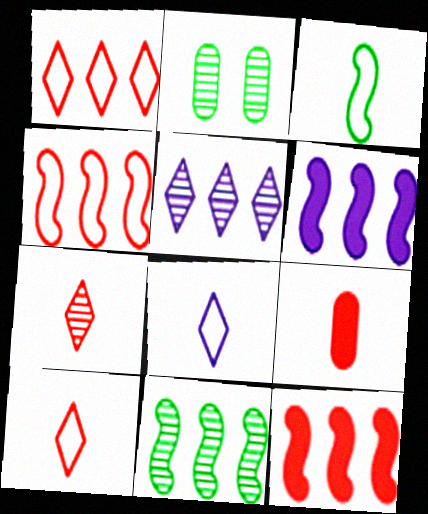[[2, 6, 10], 
[2, 8, 12], 
[4, 6, 11]]